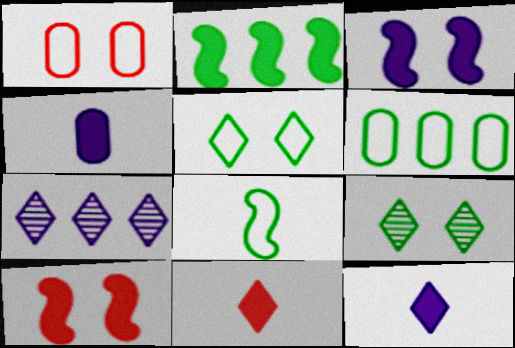[[1, 3, 9], 
[5, 6, 8], 
[5, 7, 11]]